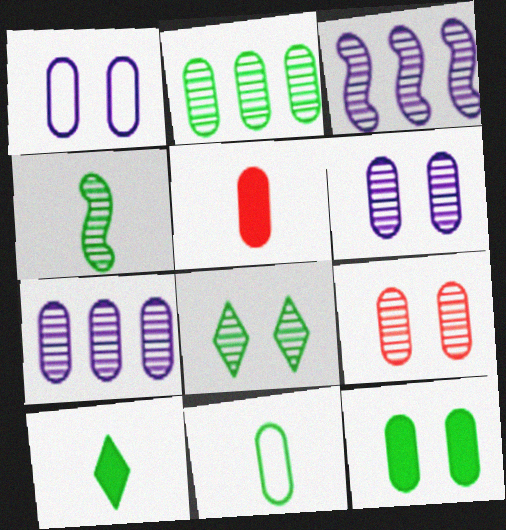[[1, 2, 5], 
[1, 9, 12], 
[2, 4, 8], 
[2, 11, 12], 
[4, 10, 11]]